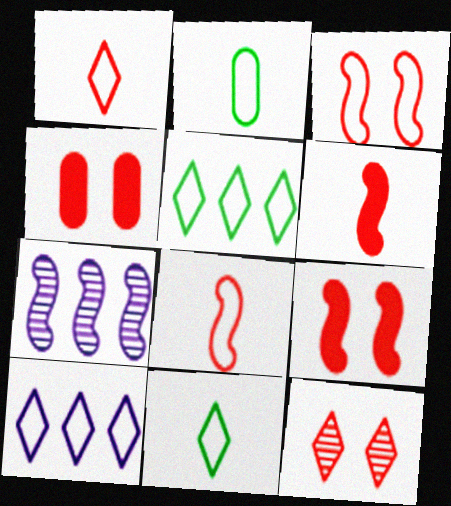[[2, 3, 10], 
[3, 4, 12], 
[4, 7, 11]]